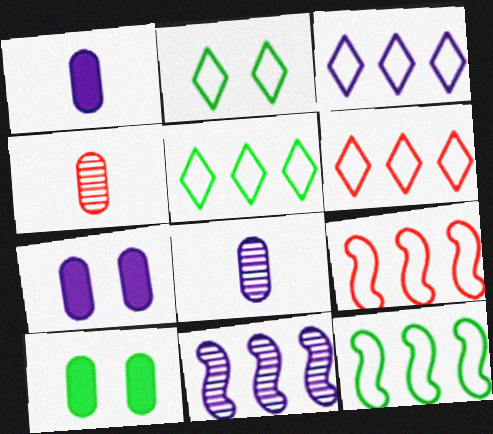[[3, 5, 6]]